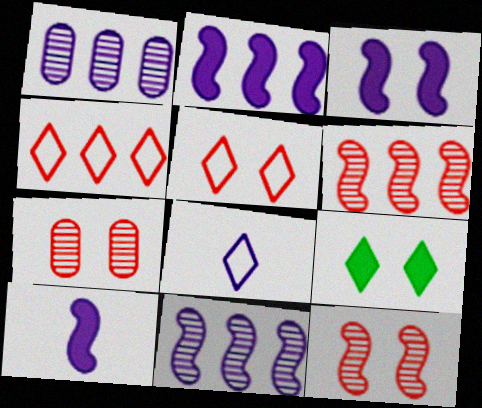[[1, 3, 8], 
[2, 3, 10]]